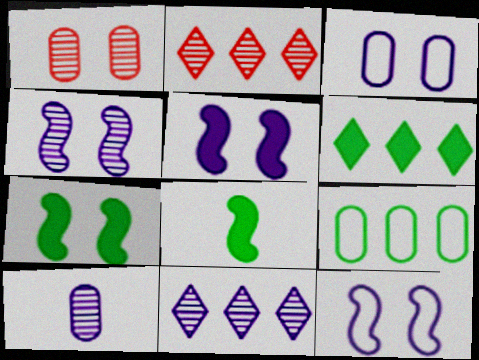[[2, 3, 8], 
[4, 5, 12], 
[4, 10, 11]]